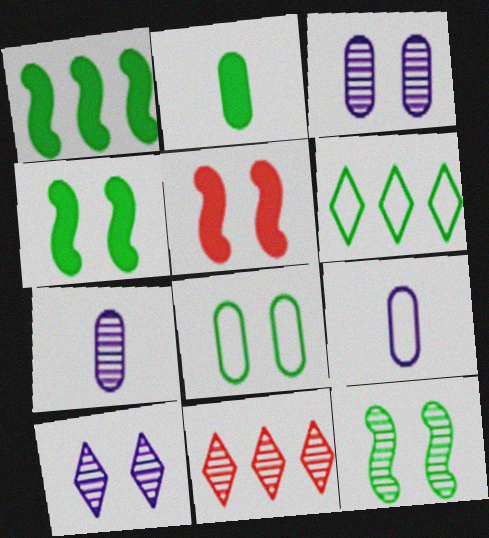[[2, 6, 12], 
[4, 9, 11], 
[5, 6, 7], 
[5, 8, 10], 
[7, 11, 12]]